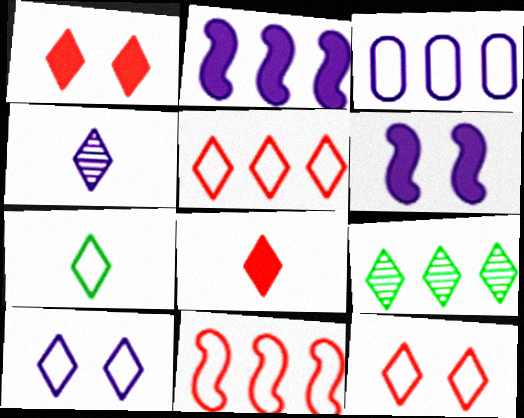[[3, 4, 6], 
[4, 7, 8], 
[5, 7, 10], 
[8, 9, 10]]